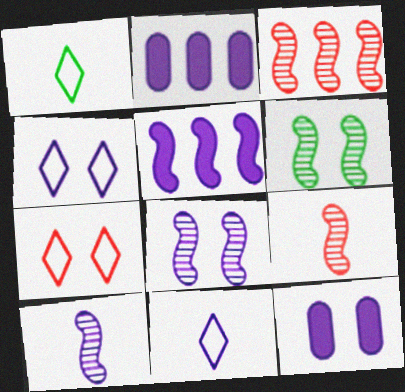[[1, 3, 12], 
[2, 4, 10], 
[2, 8, 11], 
[3, 6, 10], 
[4, 8, 12], 
[6, 7, 12]]